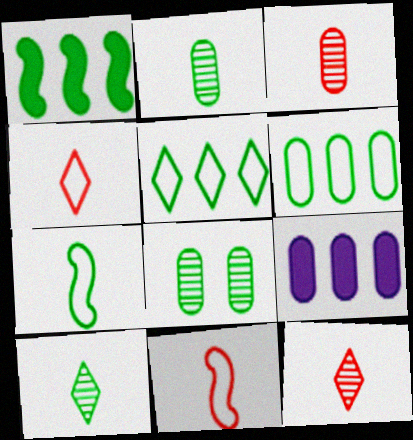[]